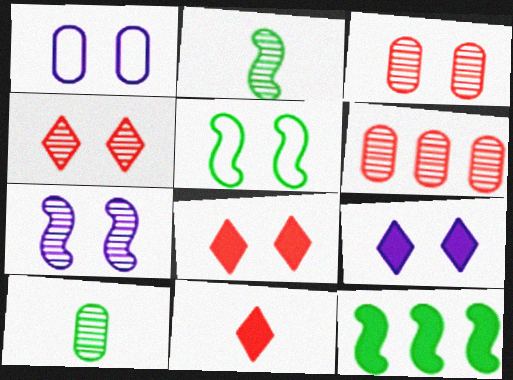[[1, 7, 9], 
[2, 5, 12], 
[3, 5, 9]]